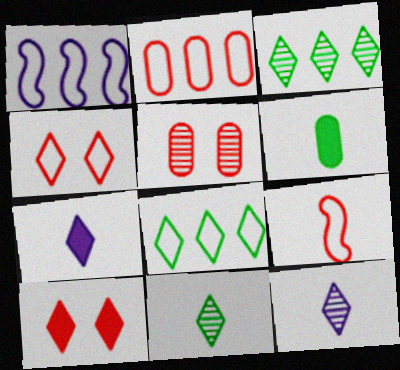[[1, 2, 8], 
[2, 4, 9], 
[3, 4, 7], 
[6, 9, 12], 
[8, 10, 12]]